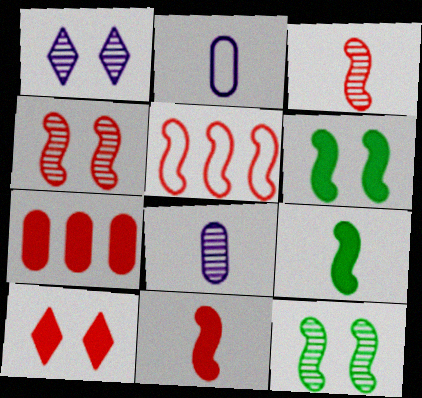[[4, 5, 11], 
[7, 10, 11]]